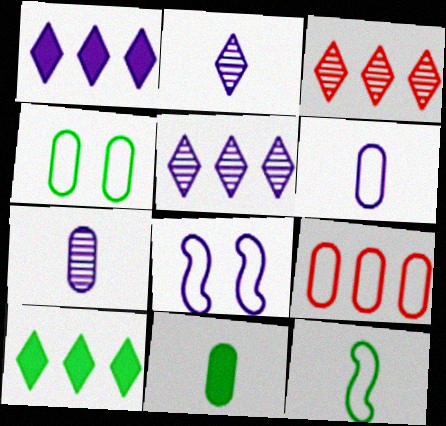[[1, 7, 8], 
[3, 8, 11], 
[4, 6, 9]]